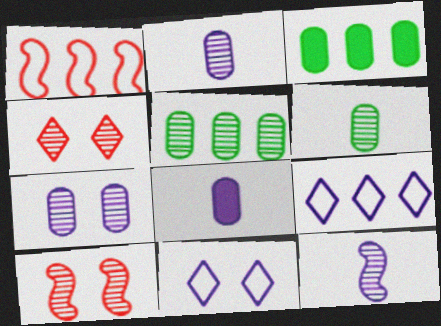[[4, 5, 12]]